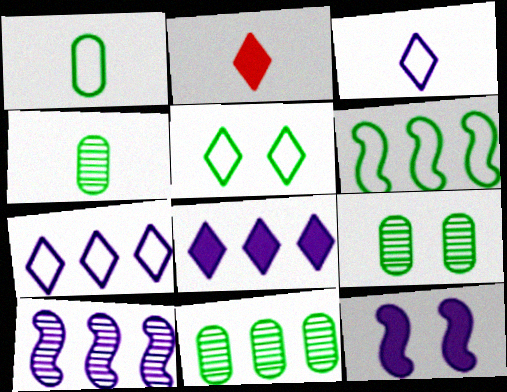[[1, 5, 6], 
[4, 9, 11]]